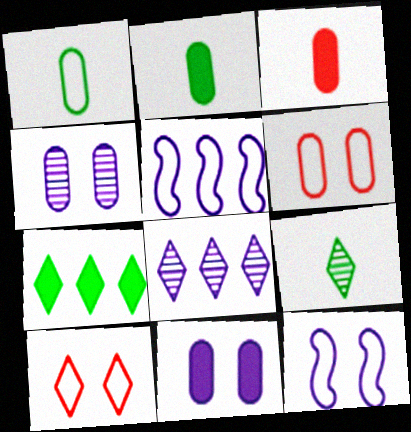[[1, 5, 10]]